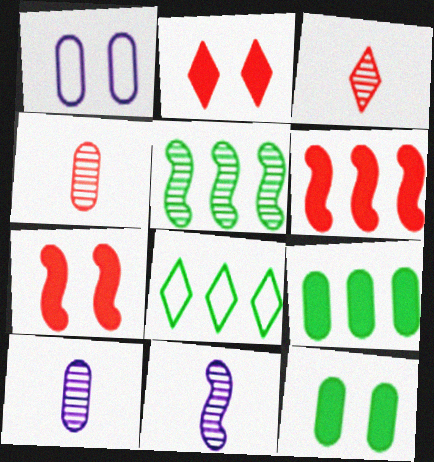[[1, 4, 9], 
[5, 8, 9], 
[7, 8, 10]]